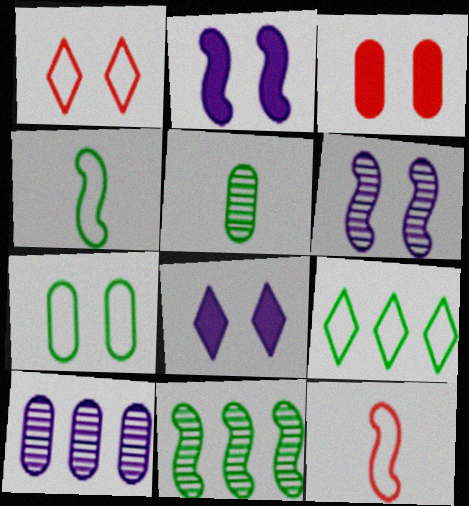[[2, 11, 12], 
[4, 7, 9]]